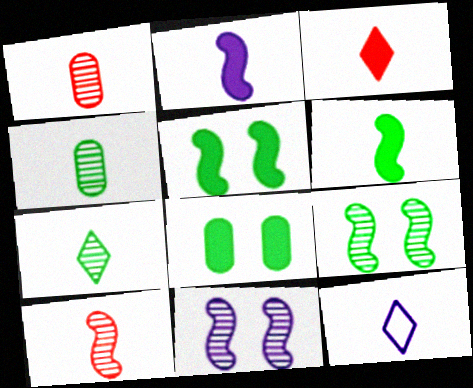[[1, 6, 12], 
[3, 7, 12]]